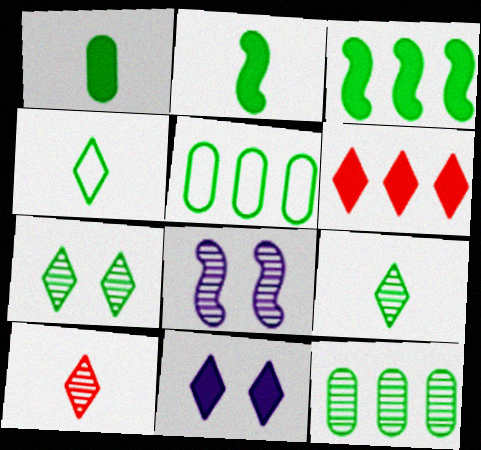[[2, 5, 7], 
[8, 10, 12]]